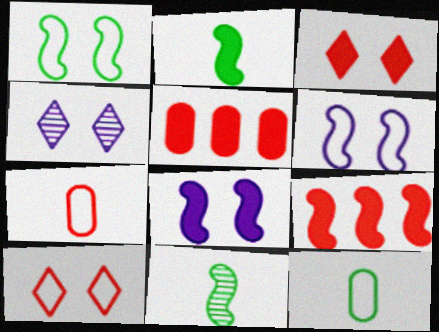[[2, 8, 9], 
[4, 9, 12], 
[6, 9, 11]]